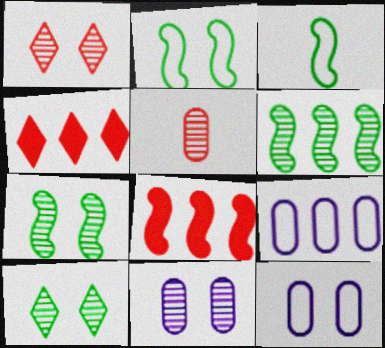[[1, 7, 11], 
[3, 4, 11], 
[4, 6, 9]]